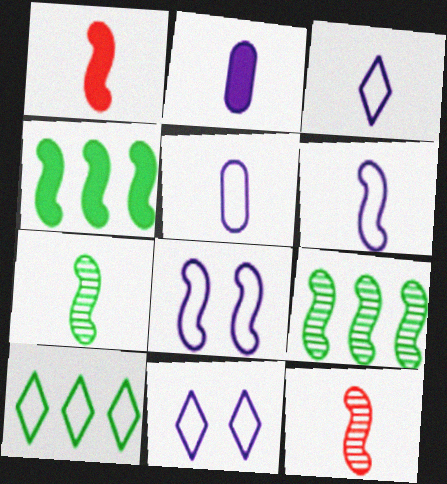[[1, 6, 7], 
[1, 8, 9], 
[3, 5, 6], 
[4, 8, 12]]